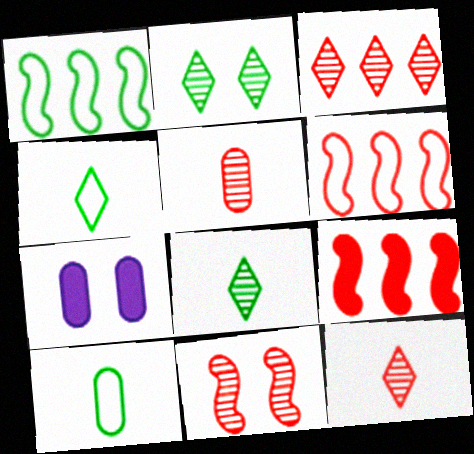[[1, 7, 12], 
[3, 5, 11], 
[6, 7, 8]]